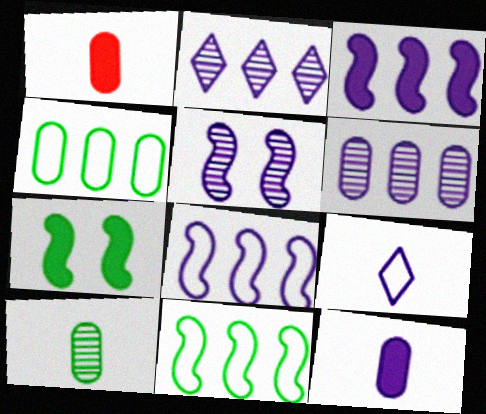[]